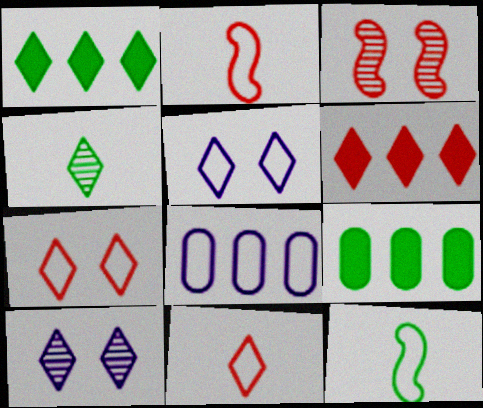[[1, 10, 11], 
[2, 9, 10], 
[4, 5, 6], 
[7, 8, 12]]